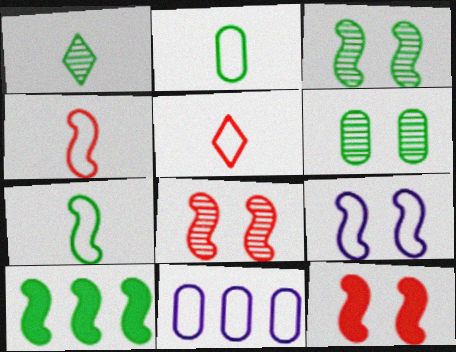[[1, 11, 12], 
[3, 7, 10], 
[3, 9, 12]]